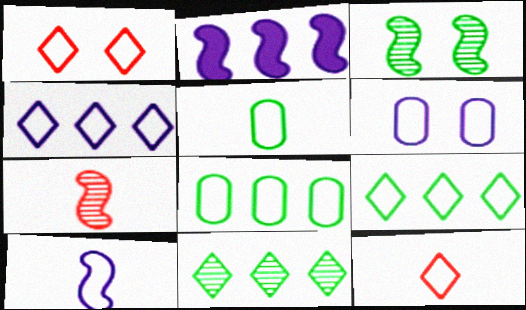[[1, 8, 10], 
[4, 6, 10], 
[5, 10, 12]]